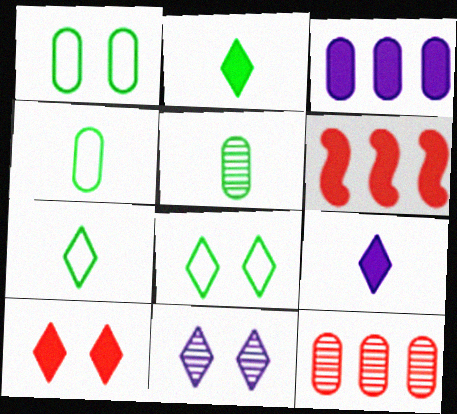[[4, 6, 11], 
[8, 10, 11]]